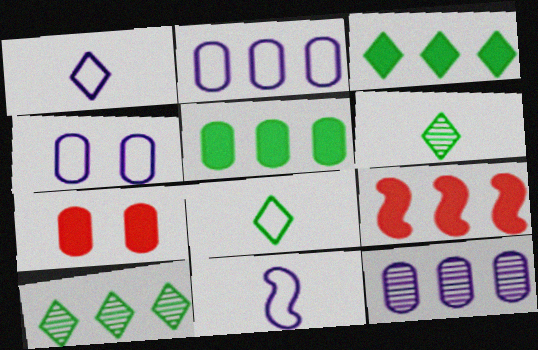[[2, 9, 10], 
[4, 6, 9], 
[7, 10, 11]]